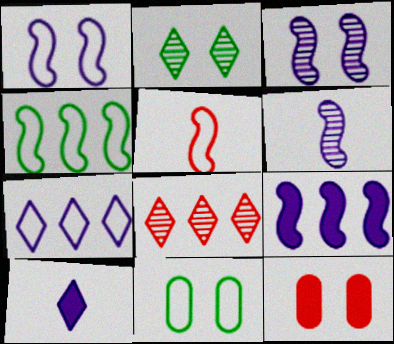[[1, 2, 12], 
[1, 4, 5], 
[1, 6, 9], 
[5, 7, 11], 
[5, 8, 12]]